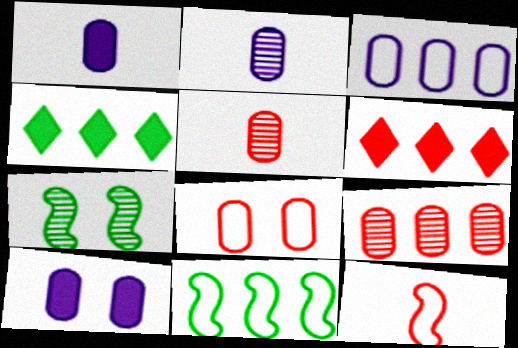[[2, 3, 10]]